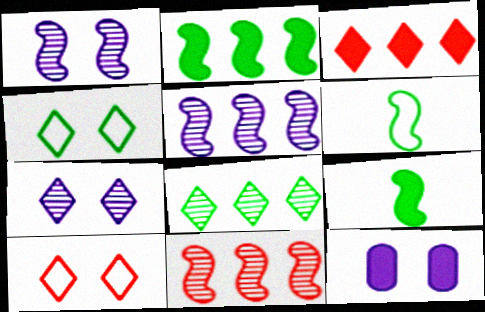[[3, 9, 12]]